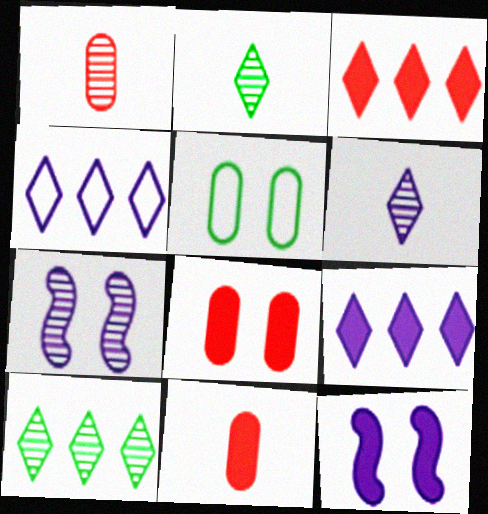[[1, 7, 10], 
[3, 4, 10]]